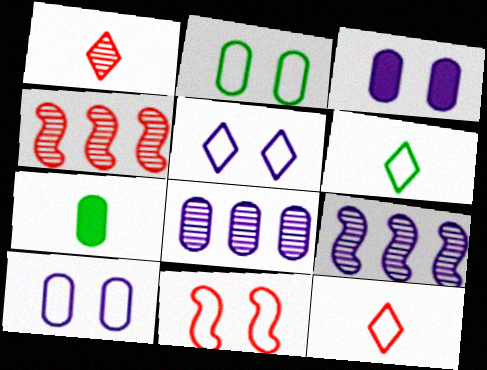[[2, 5, 11], 
[3, 4, 6], 
[4, 5, 7]]